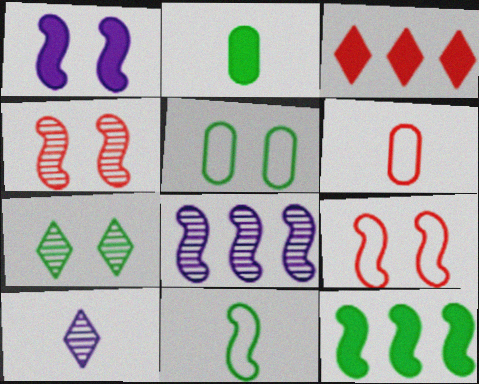[[1, 2, 3], 
[3, 4, 6]]